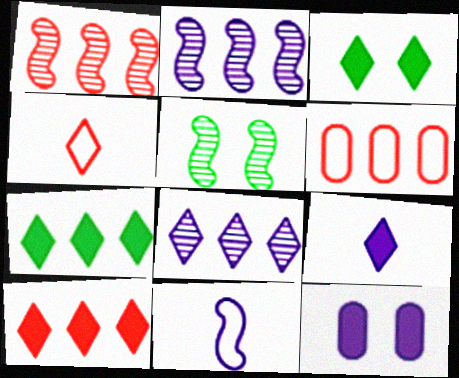[[1, 6, 10], 
[2, 6, 7], 
[3, 4, 8], 
[3, 9, 10], 
[5, 6, 9], 
[8, 11, 12]]